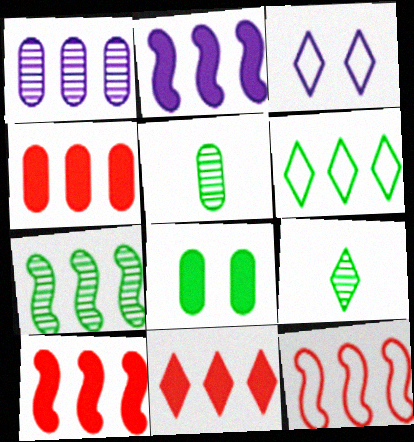[[1, 6, 10], 
[2, 7, 12], 
[3, 5, 10], 
[3, 9, 11], 
[4, 10, 11]]